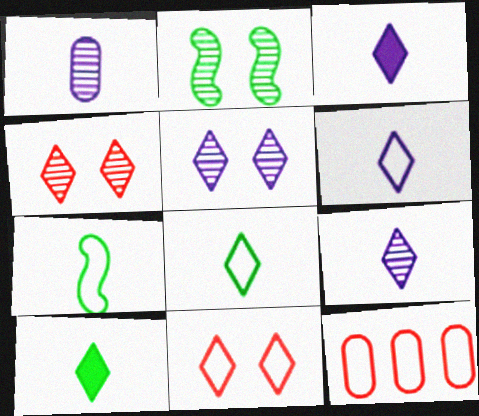[[2, 3, 12], 
[3, 6, 9]]